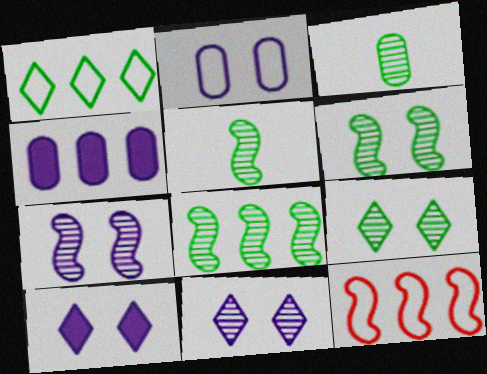[[2, 7, 10], 
[3, 8, 9], 
[3, 10, 12], 
[5, 6, 8]]